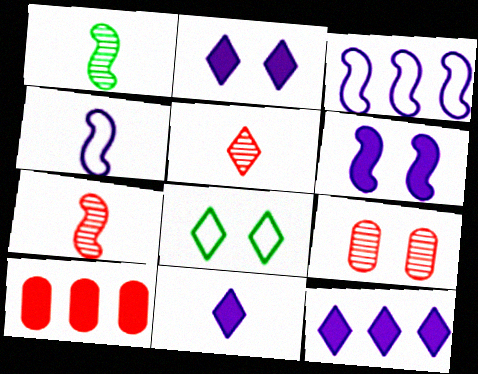[[2, 11, 12], 
[5, 8, 12], 
[6, 8, 9]]